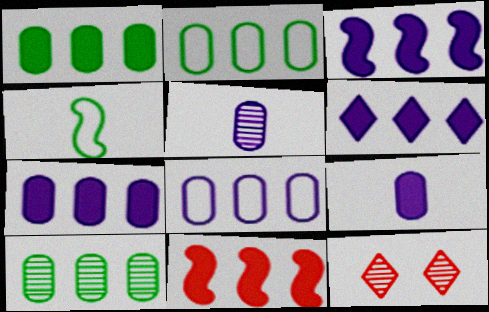[[1, 2, 10], 
[1, 6, 11], 
[3, 6, 7], 
[4, 7, 12]]